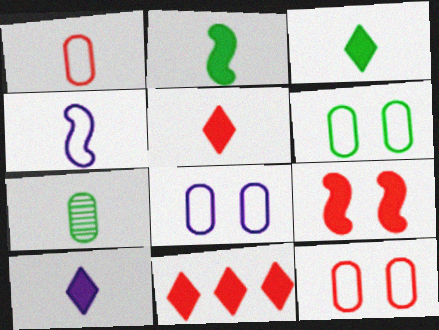[[3, 5, 10], 
[4, 5, 7], 
[6, 8, 12]]